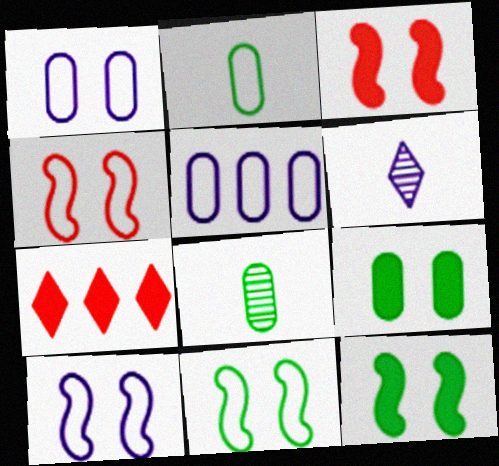[[4, 10, 11], 
[7, 8, 10]]